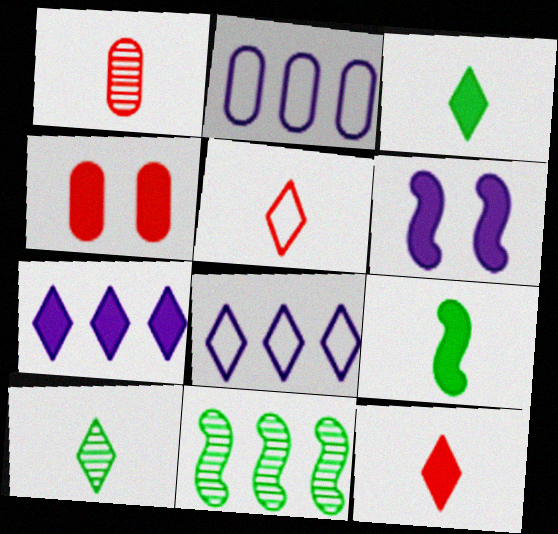[[4, 7, 9]]